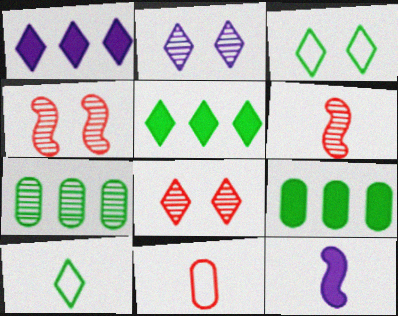[[1, 8, 10], 
[2, 6, 7]]